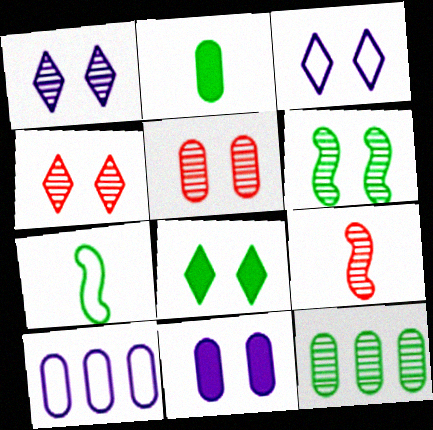[[1, 5, 6], 
[1, 9, 12], 
[2, 5, 10], 
[3, 4, 8], 
[7, 8, 12], 
[8, 9, 10]]